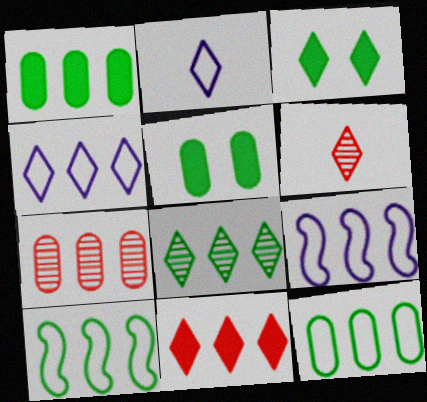[[1, 8, 10], 
[3, 4, 6], 
[4, 8, 11], 
[5, 6, 9]]